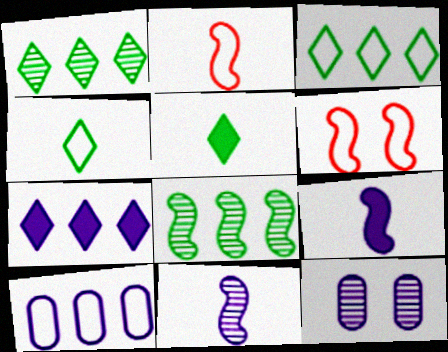[[4, 6, 10], 
[6, 8, 9]]